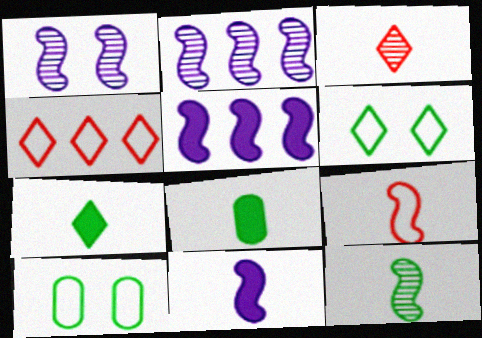[[1, 4, 8], 
[3, 5, 10], 
[9, 11, 12]]